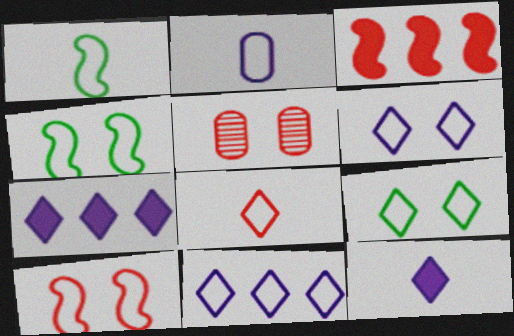[[1, 2, 8], 
[1, 5, 7], 
[3, 5, 8], 
[8, 9, 11]]